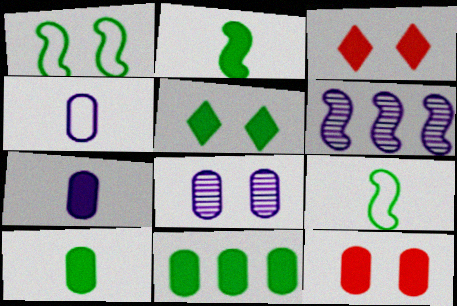[[1, 3, 8], 
[2, 5, 11], 
[7, 11, 12]]